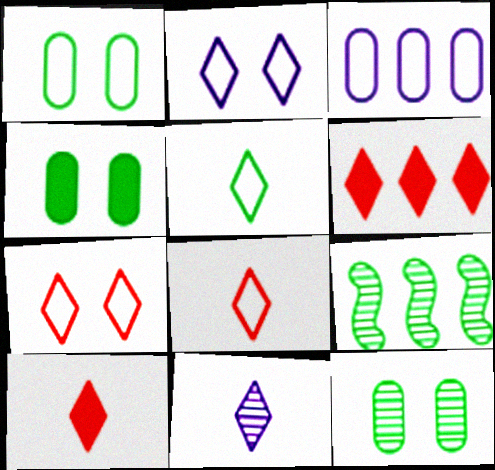[[1, 4, 12], 
[3, 6, 9], 
[4, 5, 9], 
[5, 10, 11]]